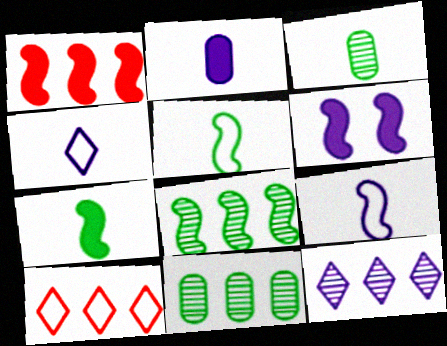[[1, 6, 7], 
[3, 6, 10]]